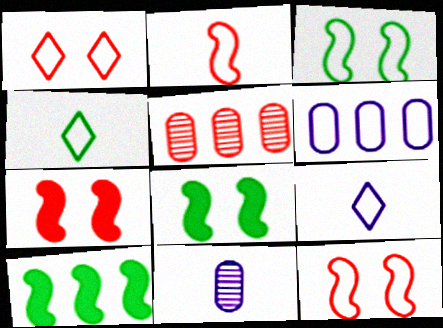[[1, 10, 11], 
[4, 6, 12], 
[5, 8, 9]]